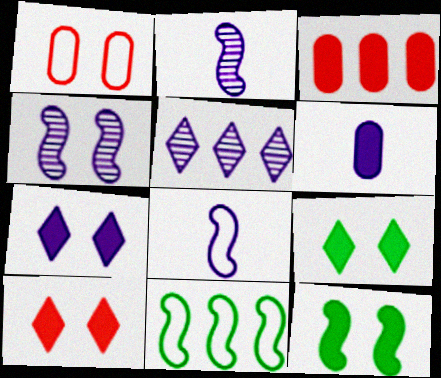[[1, 4, 9], 
[3, 5, 11], 
[7, 9, 10]]